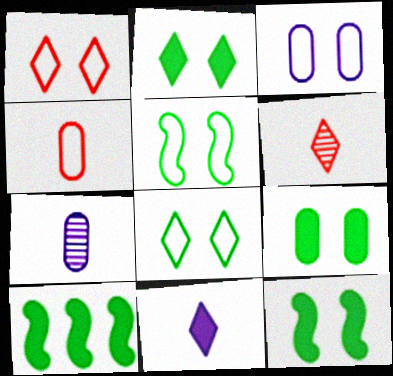[[1, 3, 5], 
[1, 7, 10], 
[2, 9, 12], 
[3, 6, 10]]